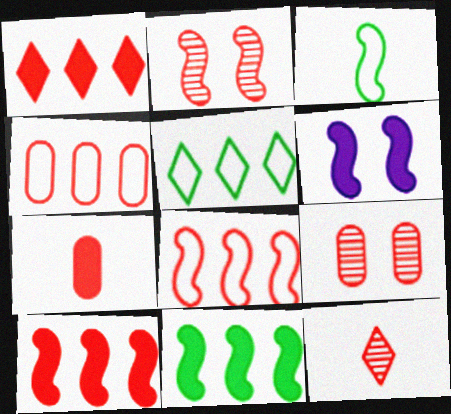[[4, 7, 9]]